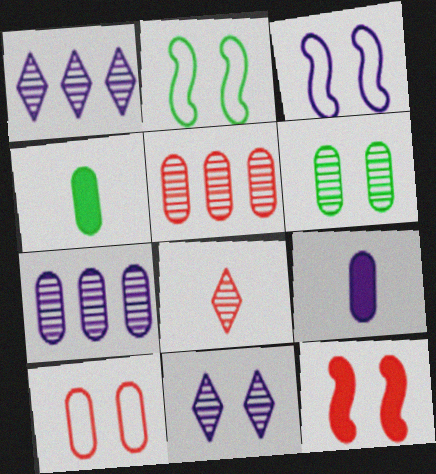[[1, 3, 9], 
[4, 7, 10]]